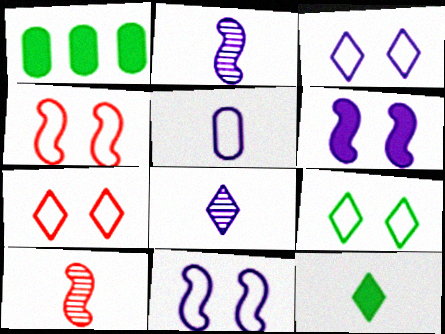[[1, 2, 7], 
[1, 3, 10], 
[1, 4, 8], 
[3, 7, 9], 
[5, 10, 12]]